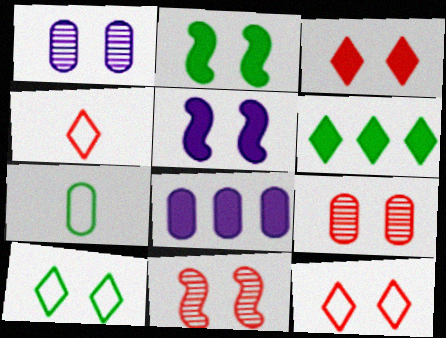[[1, 2, 12], 
[5, 9, 10], 
[7, 8, 9]]